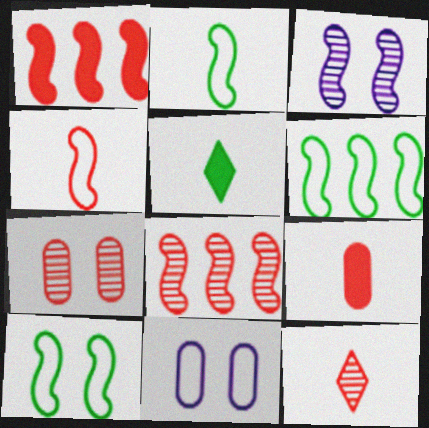[[1, 2, 3], 
[2, 6, 10], 
[4, 9, 12], 
[5, 8, 11], 
[7, 8, 12]]